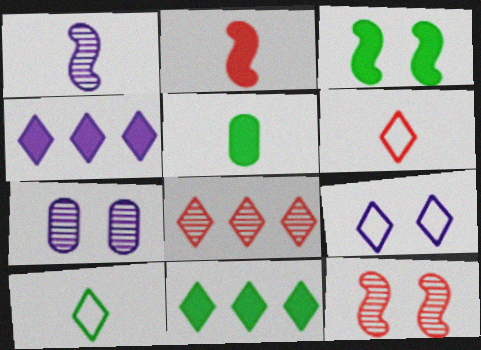[[1, 5, 6], 
[3, 5, 11]]